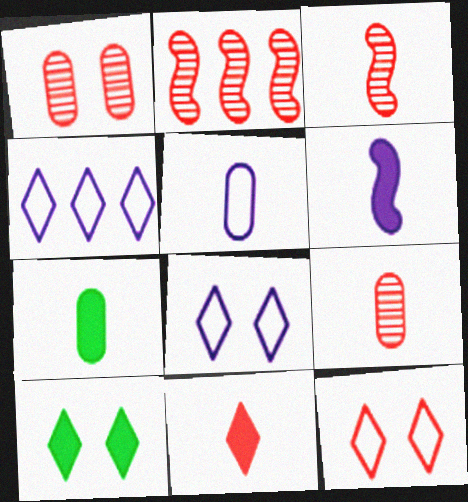[[2, 5, 10], 
[2, 7, 8], 
[5, 7, 9], 
[6, 7, 11]]